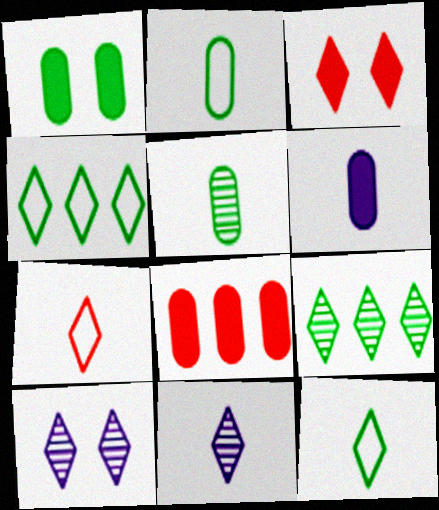[[1, 6, 8], 
[3, 4, 11]]